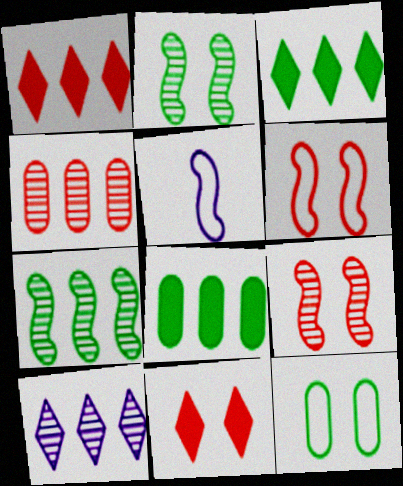[[4, 7, 10]]